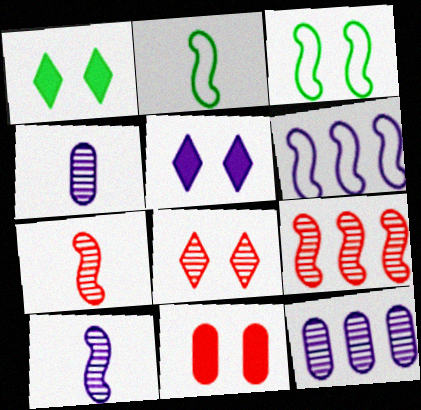[[4, 5, 6]]